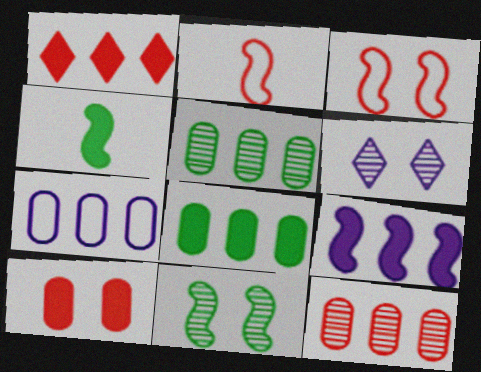[[1, 8, 9], 
[2, 6, 8], 
[2, 9, 11], 
[7, 8, 12]]